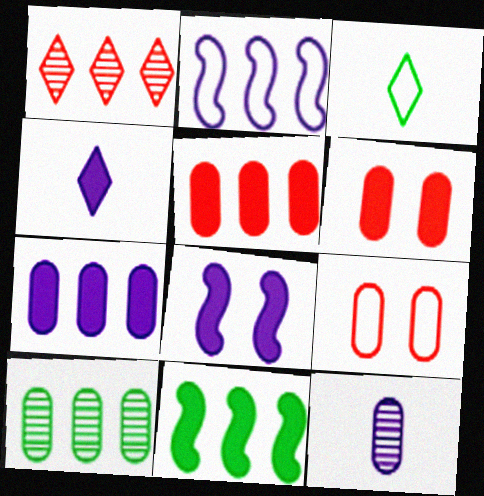[[2, 3, 9], 
[4, 6, 11], 
[4, 7, 8]]